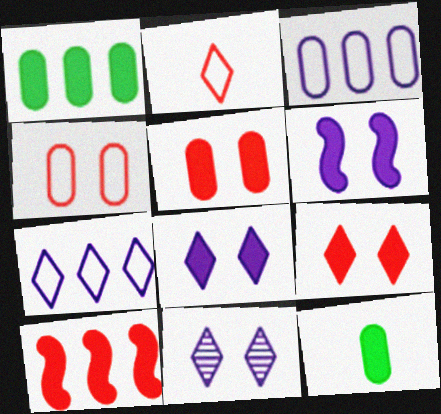[[8, 10, 12]]